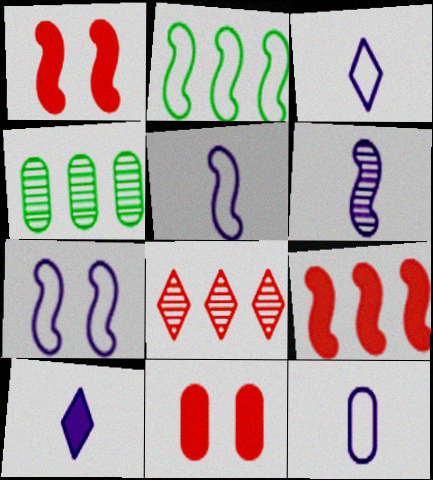[[1, 2, 6], 
[1, 3, 4], 
[3, 5, 12], 
[4, 11, 12], 
[6, 10, 12]]